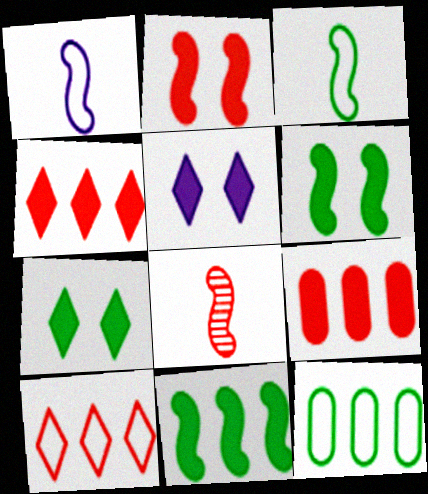[[5, 8, 12]]